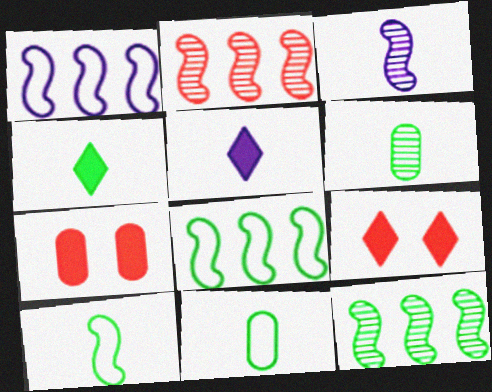[[1, 6, 9], 
[4, 6, 10]]